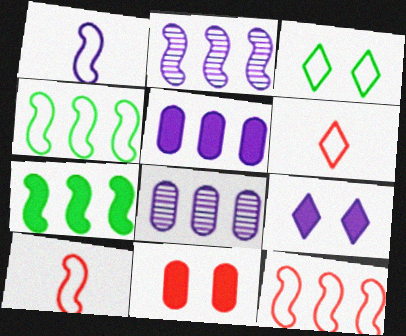[[1, 8, 9], 
[2, 7, 12]]